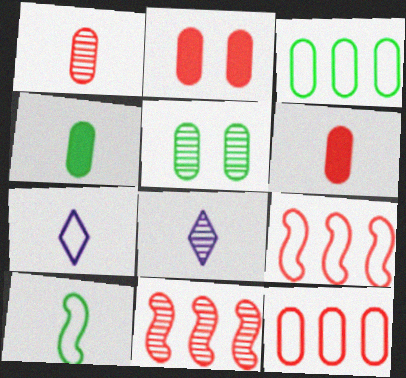[[1, 2, 12], 
[3, 4, 5], 
[5, 8, 11], 
[6, 8, 10]]